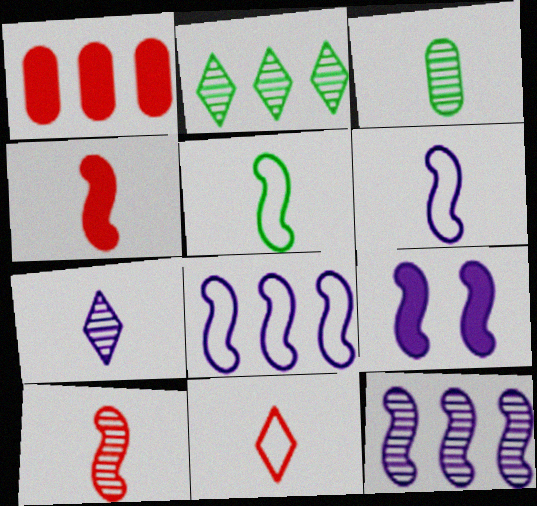[[1, 2, 8], 
[3, 7, 10], 
[6, 9, 12]]